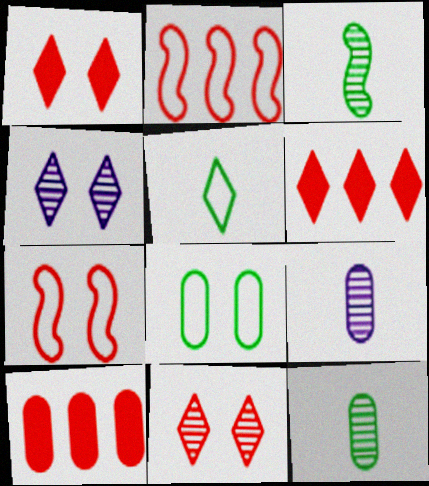[[4, 5, 6], 
[8, 9, 10]]